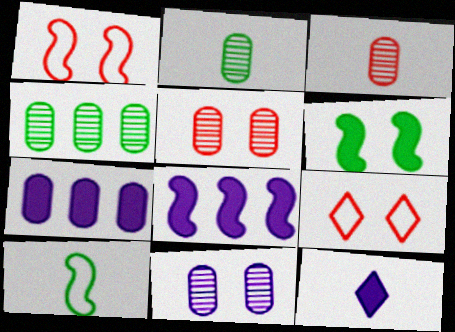[[1, 4, 12], 
[2, 8, 9], 
[3, 4, 11], 
[3, 10, 12], 
[6, 9, 11]]